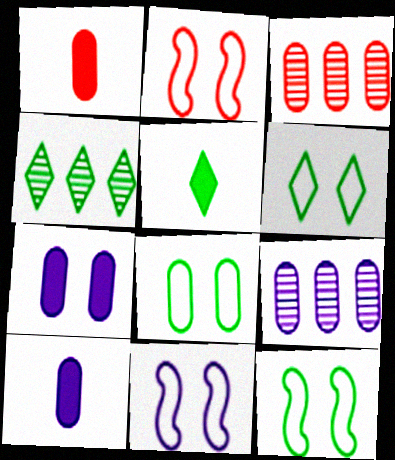[[1, 4, 11], 
[1, 8, 9], 
[2, 4, 10], 
[2, 5, 9], 
[2, 11, 12], 
[3, 5, 11], 
[3, 8, 10], 
[4, 5, 6], 
[6, 8, 12]]